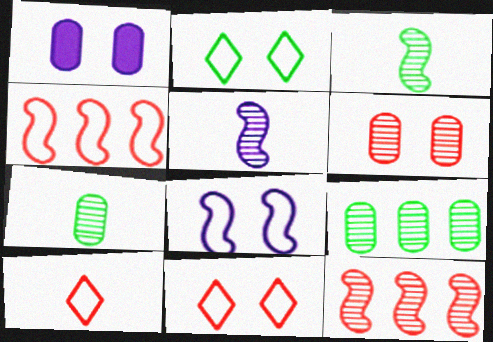[]